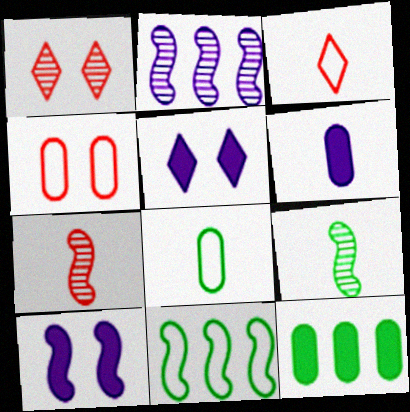[[1, 6, 11], 
[3, 6, 9], 
[7, 10, 11]]